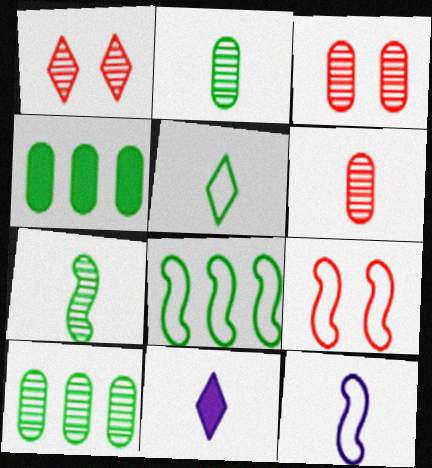[[1, 4, 12], 
[3, 8, 11], 
[8, 9, 12], 
[9, 10, 11]]